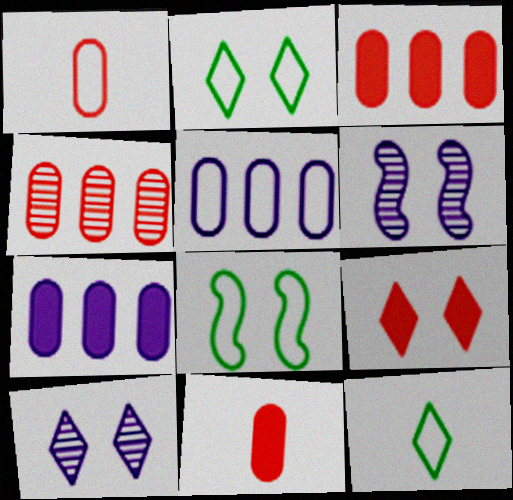[[2, 9, 10], 
[3, 6, 12]]